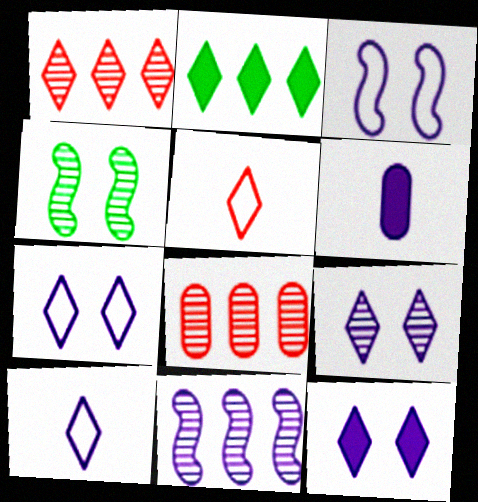[[2, 5, 9], 
[6, 7, 11], 
[7, 9, 12]]